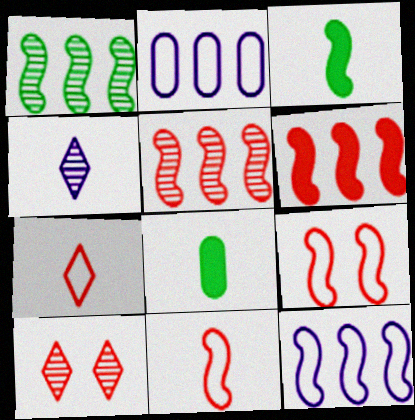[[1, 6, 12], 
[2, 3, 10], 
[4, 8, 11], 
[8, 10, 12]]